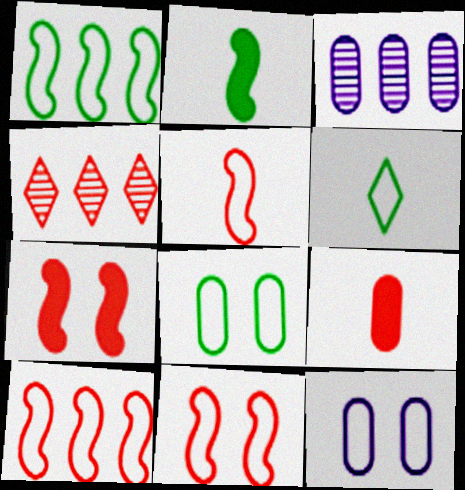[[1, 6, 8], 
[2, 4, 12], 
[3, 6, 7], 
[3, 8, 9], 
[4, 9, 11], 
[5, 10, 11], 
[6, 10, 12]]